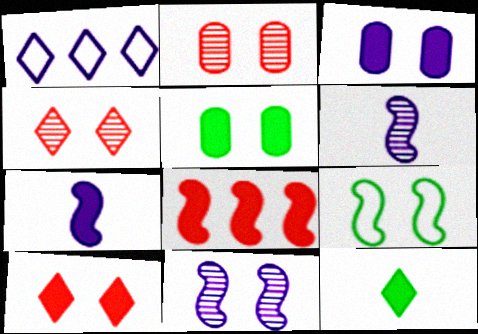[[1, 3, 6], 
[1, 4, 12], 
[3, 4, 9], 
[3, 8, 12], 
[6, 8, 9]]